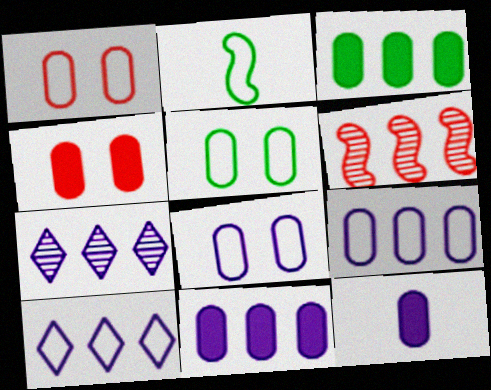[[1, 2, 10], 
[1, 5, 8], 
[2, 4, 7], 
[3, 4, 12], 
[3, 6, 10]]